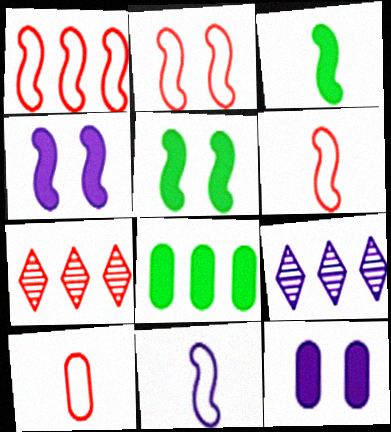[[1, 2, 6], 
[1, 8, 9], 
[5, 9, 10], 
[9, 11, 12]]